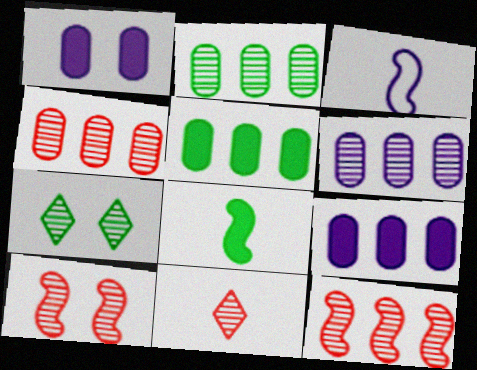[[2, 4, 6], 
[4, 10, 11]]